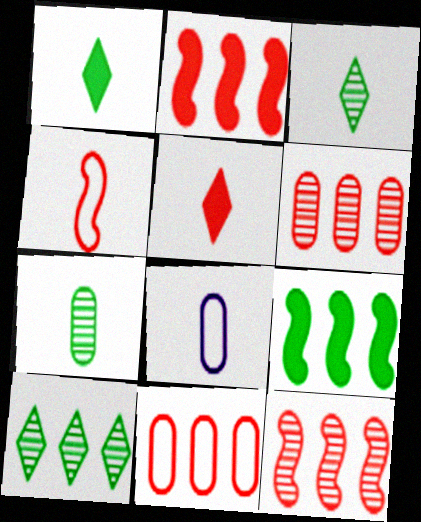[]